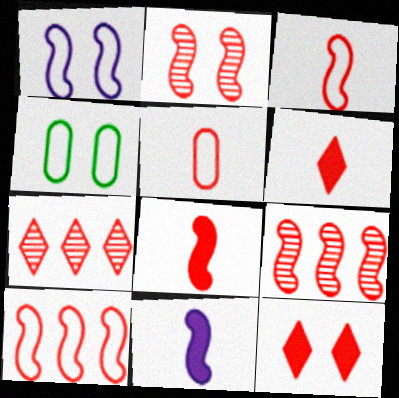[[2, 8, 10], 
[4, 7, 11], 
[5, 9, 12]]